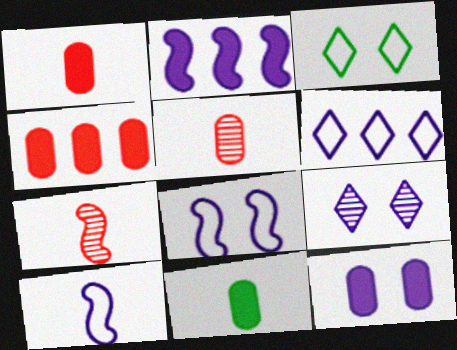[[2, 3, 5], 
[4, 11, 12], 
[8, 9, 12]]